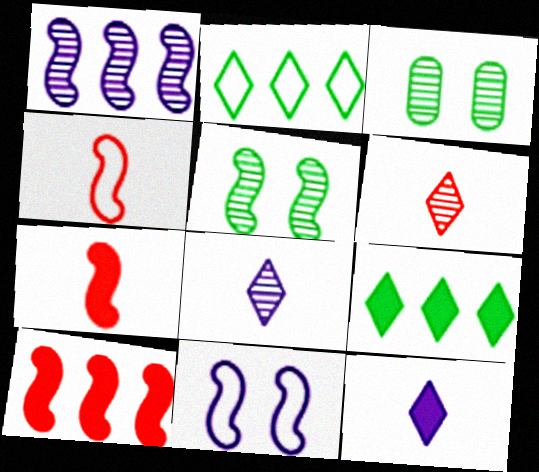[[1, 3, 6]]